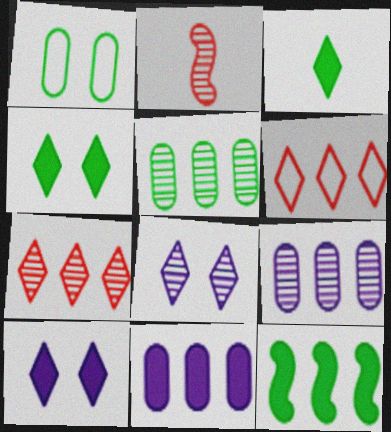[[2, 5, 8], 
[3, 6, 8], 
[6, 9, 12]]